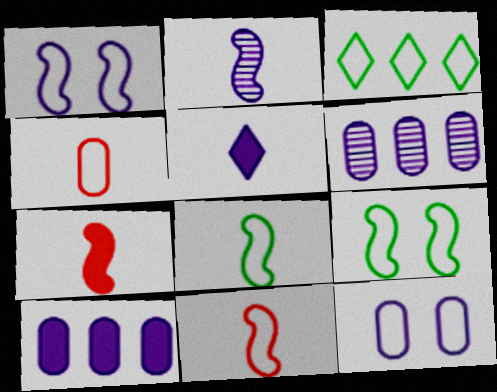[[1, 3, 4], 
[1, 5, 6], 
[2, 7, 8], 
[3, 11, 12]]